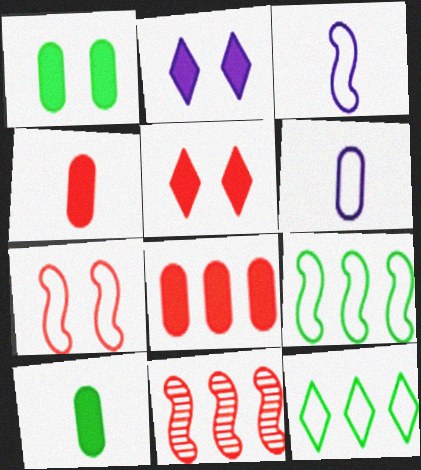[[3, 7, 9], 
[6, 7, 12]]